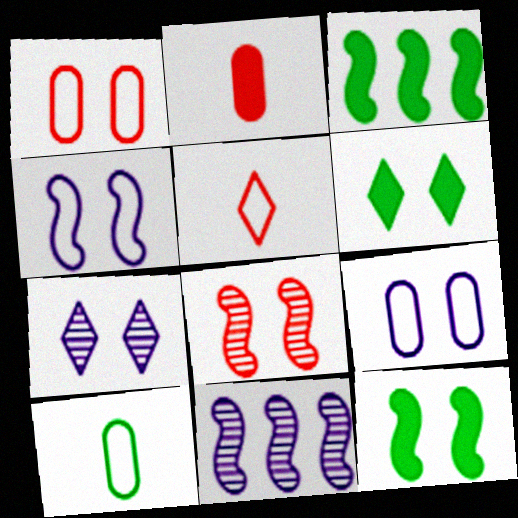[[1, 7, 12], 
[4, 8, 12], 
[6, 8, 9]]